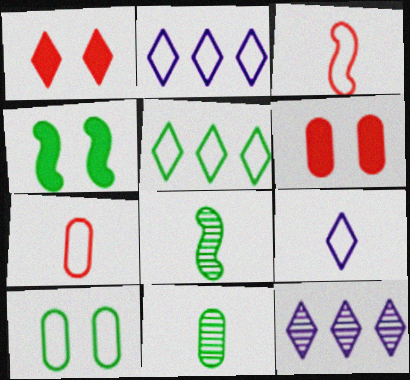[[2, 3, 10], 
[2, 6, 8], 
[4, 5, 11], 
[4, 7, 12]]